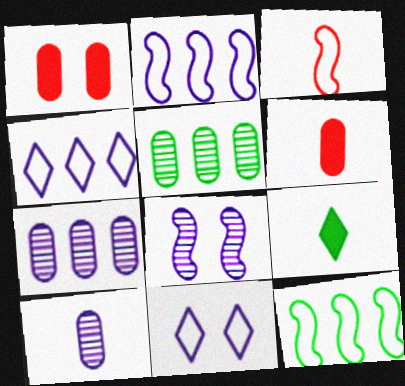[[3, 9, 10]]